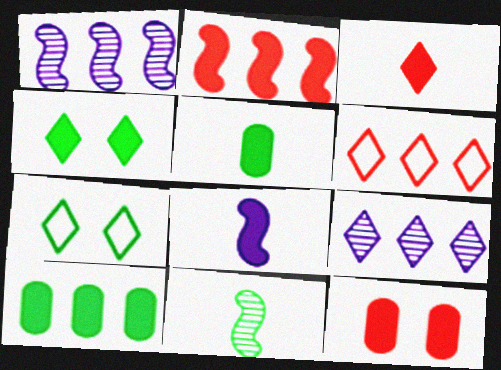[[1, 6, 10], 
[2, 3, 12], 
[3, 5, 8], 
[3, 7, 9], 
[7, 10, 11]]